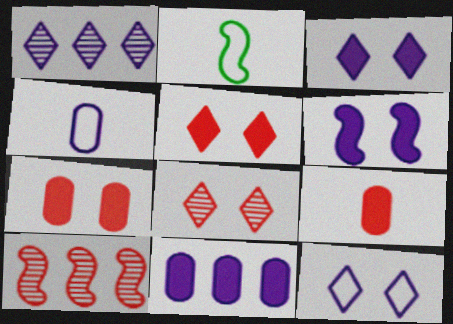[[1, 2, 7], 
[1, 4, 6], 
[2, 6, 10], 
[2, 8, 11]]